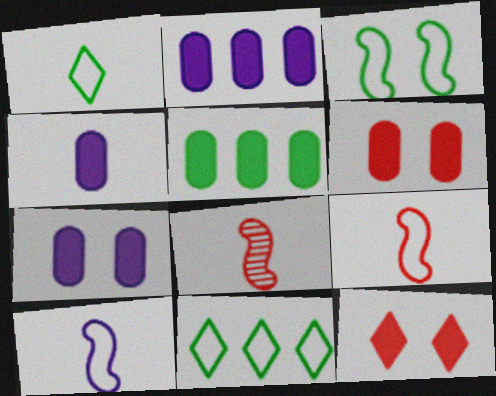[[1, 4, 8], 
[2, 4, 7], 
[4, 5, 6], 
[7, 8, 11]]